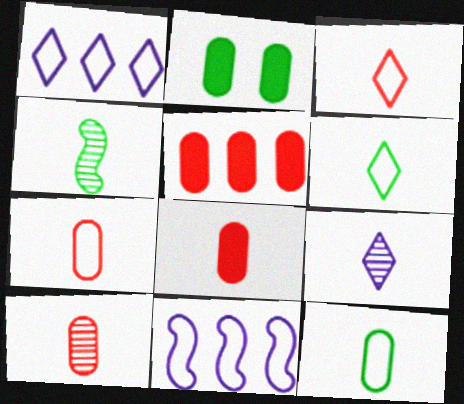[[4, 9, 10], 
[7, 8, 10]]